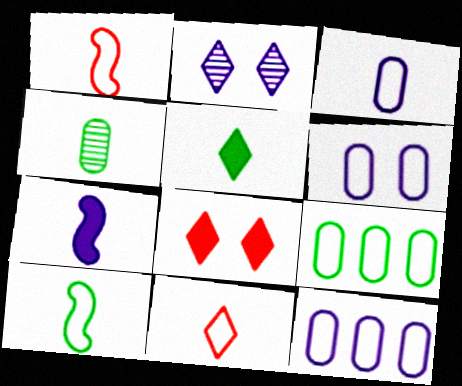[[2, 7, 12], 
[3, 6, 12], 
[3, 10, 11], 
[4, 5, 10], 
[4, 7, 11]]